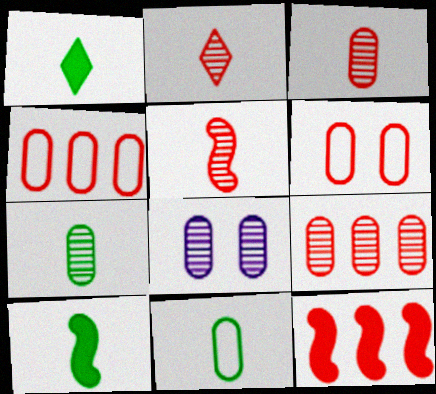[[2, 3, 5], 
[2, 6, 12], 
[7, 8, 9]]